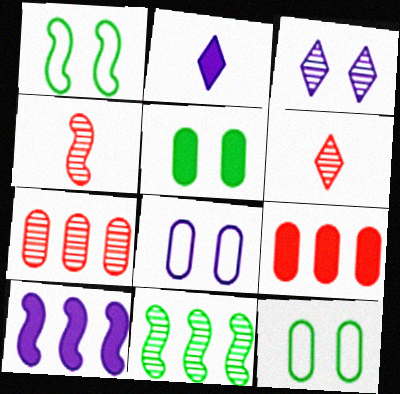[[1, 2, 7], 
[1, 4, 10], 
[6, 10, 12]]